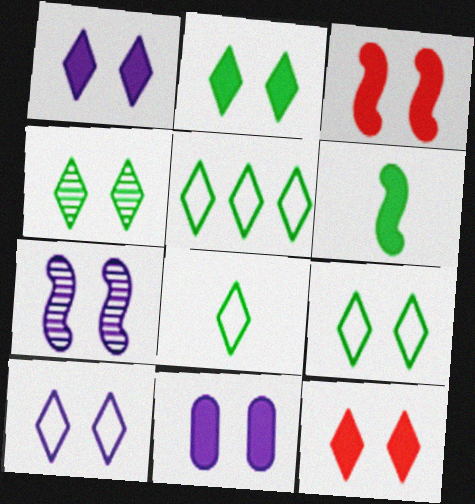[[1, 2, 12], 
[2, 3, 11], 
[2, 4, 9], 
[4, 10, 12], 
[5, 8, 9], 
[7, 10, 11]]